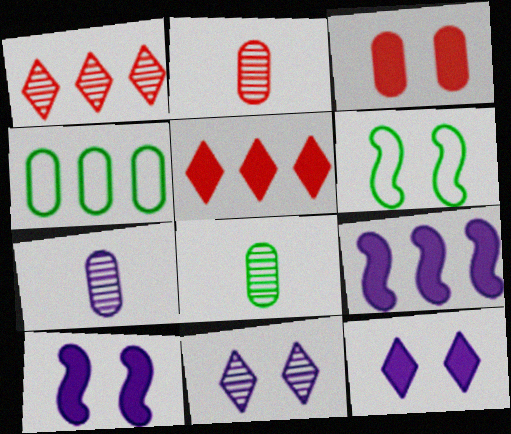[[1, 4, 9], 
[2, 7, 8], 
[3, 4, 7], 
[3, 6, 11], 
[5, 6, 7]]